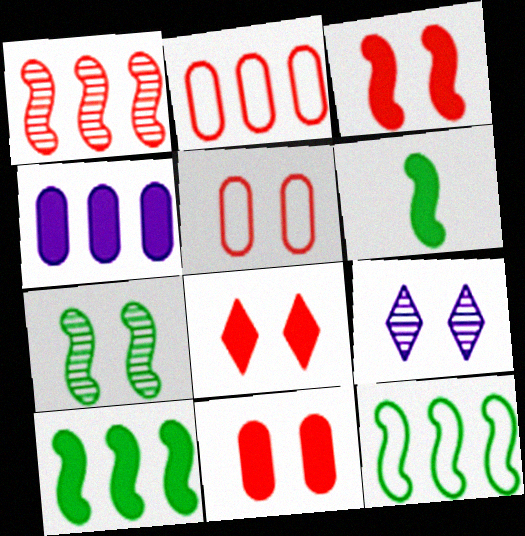[[2, 6, 9], 
[3, 8, 11], 
[4, 6, 8], 
[6, 7, 12]]